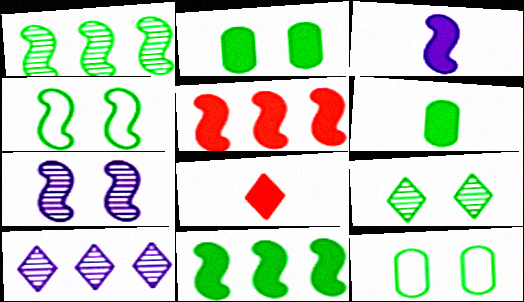[[2, 4, 9], 
[3, 6, 8]]